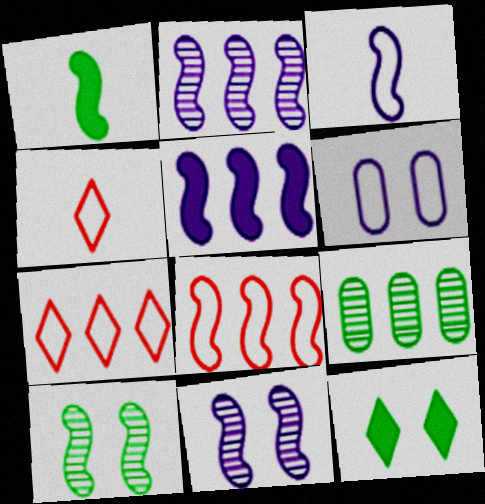[[1, 8, 11], 
[3, 5, 11], 
[5, 7, 9]]